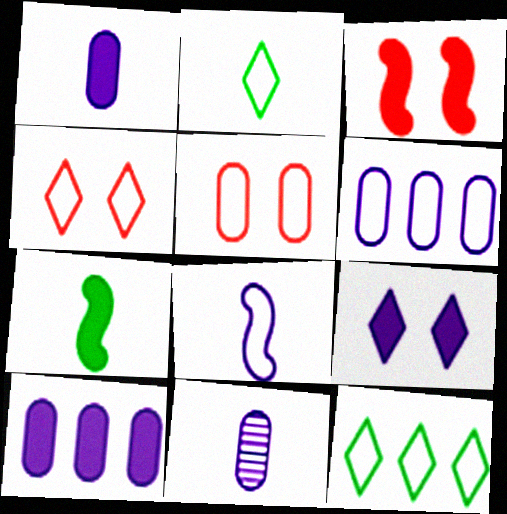[[3, 11, 12], 
[5, 8, 12]]